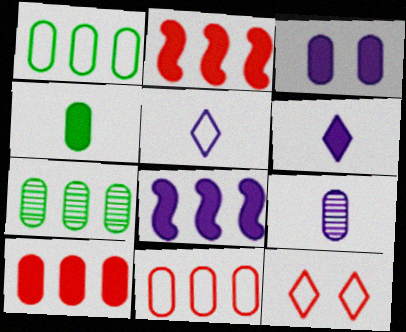[[3, 4, 10], 
[3, 6, 8]]